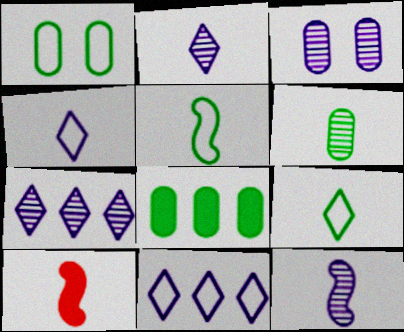[[1, 6, 8], 
[1, 7, 10], 
[3, 7, 12], 
[4, 6, 10], 
[5, 10, 12]]